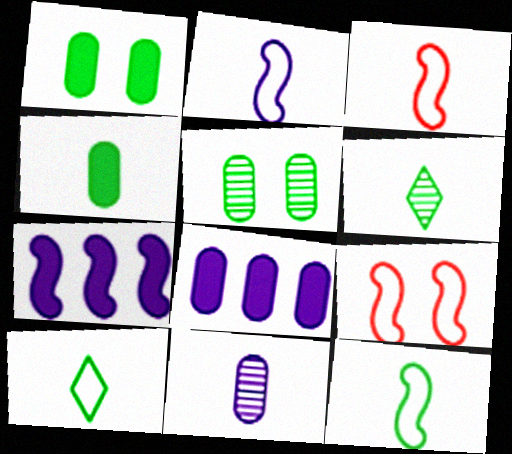[[2, 3, 12], 
[4, 6, 12], 
[6, 8, 9]]